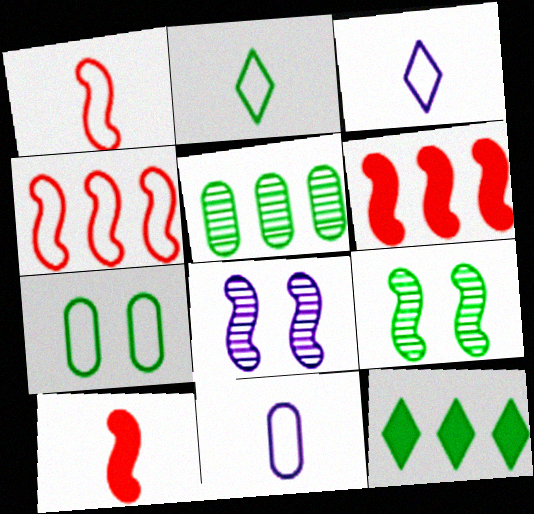[[1, 2, 11], 
[3, 4, 7]]